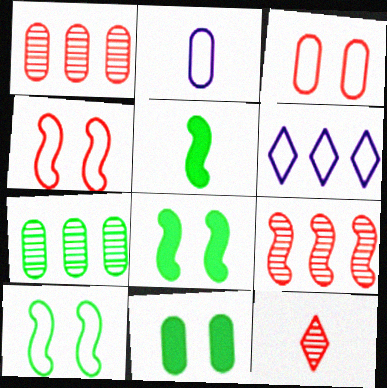[[1, 2, 11], 
[2, 5, 12]]